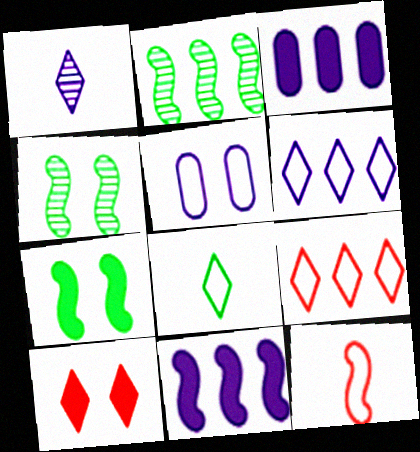[[1, 5, 11], 
[2, 3, 9], 
[4, 5, 10], 
[4, 11, 12]]